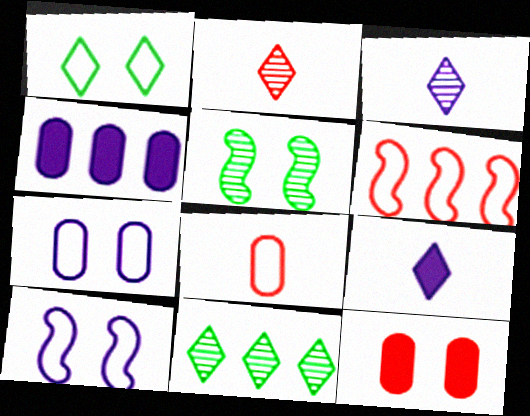[[2, 6, 12], 
[3, 4, 10], 
[4, 6, 11]]